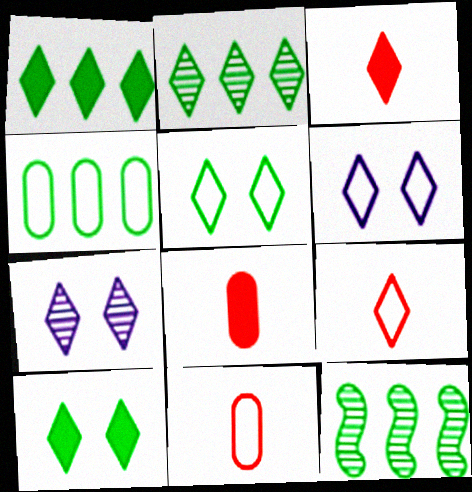[[1, 4, 12], 
[1, 7, 9], 
[2, 3, 6], 
[6, 8, 12]]